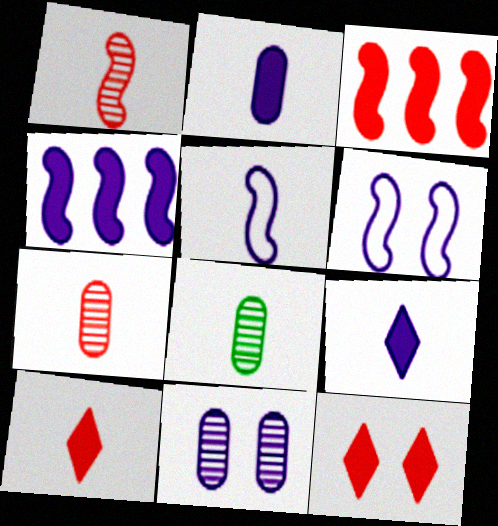[[5, 8, 10]]